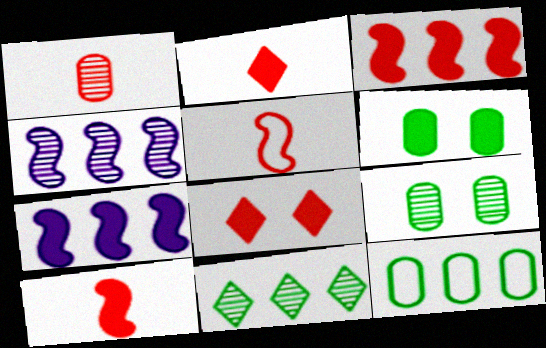[[1, 2, 5], 
[2, 6, 7]]